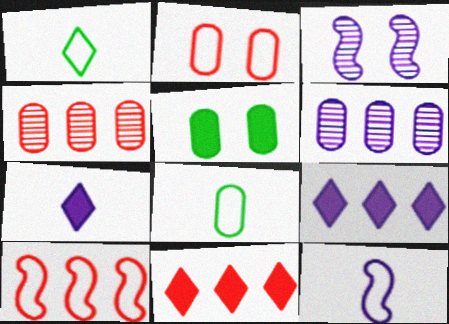[[3, 8, 11], 
[4, 10, 11]]